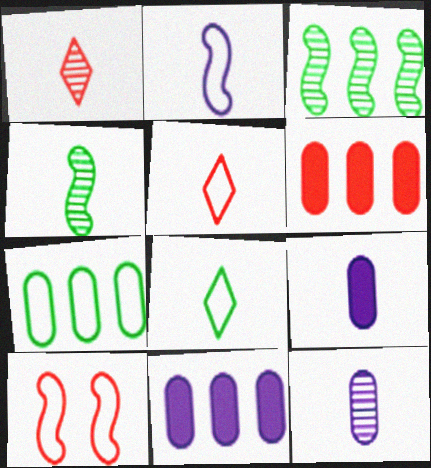[[1, 4, 12], 
[1, 6, 10], 
[4, 5, 9]]